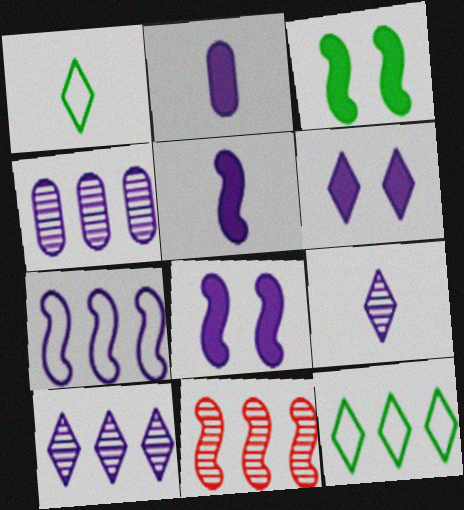[]